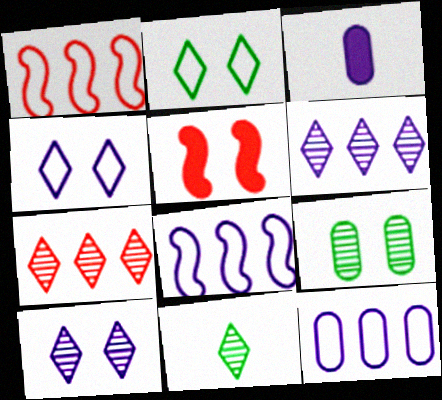[[3, 8, 10], 
[4, 5, 9], 
[5, 11, 12], 
[7, 10, 11]]